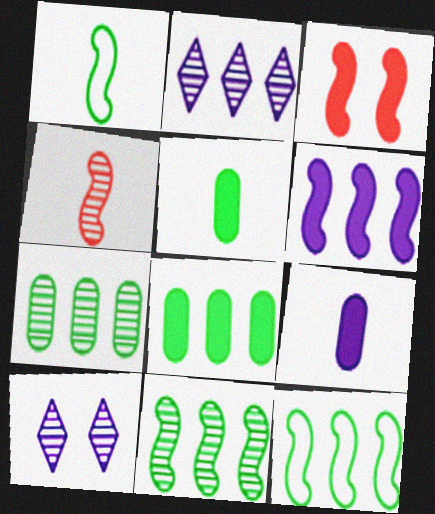[[4, 7, 10]]